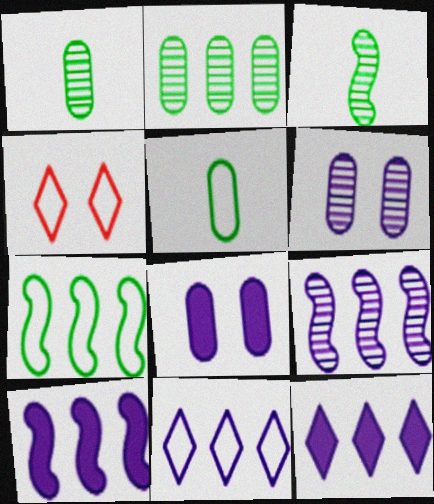[[1, 4, 10]]